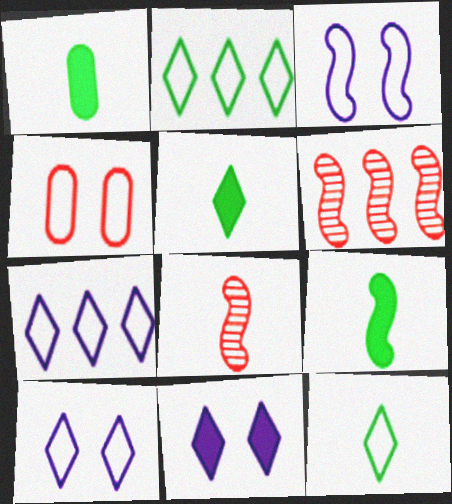[[1, 5, 9], 
[1, 6, 10], 
[3, 6, 9]]